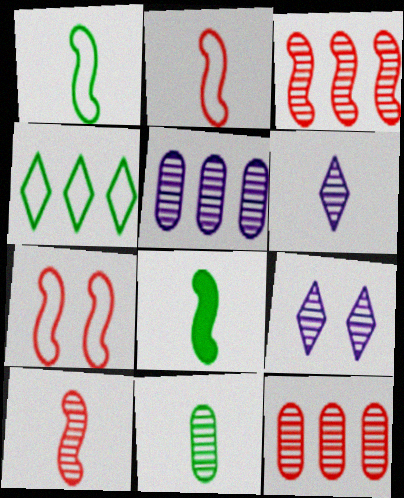[[3, 9, 11], 
[6, 10, 11]]